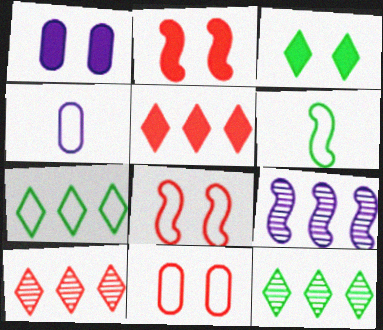[[1, 2, 3], 
[1, 6, 10], 
[2, 4, 12], 
[2, 6, 9], 
[4, 7, 8]]